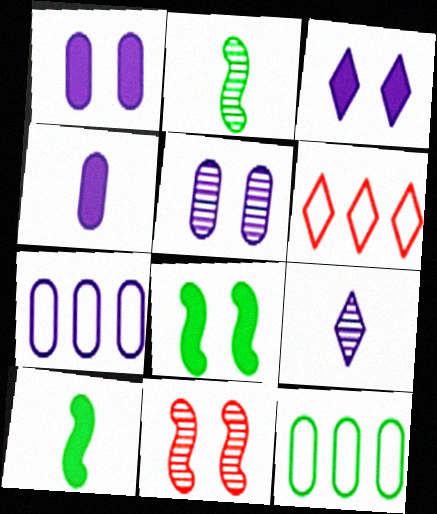[[1, 2, 6], 
[4, 5, 7], 
[5, 6, 10]]